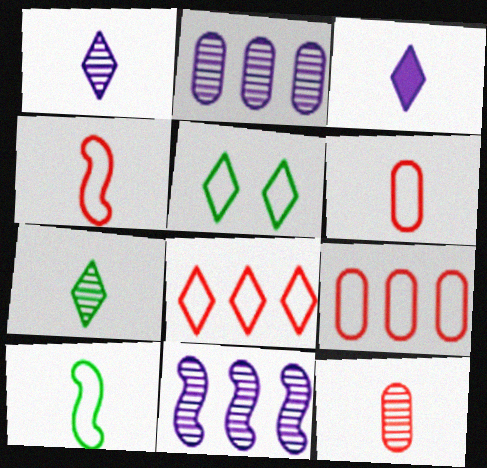[[3, 10, 12]]